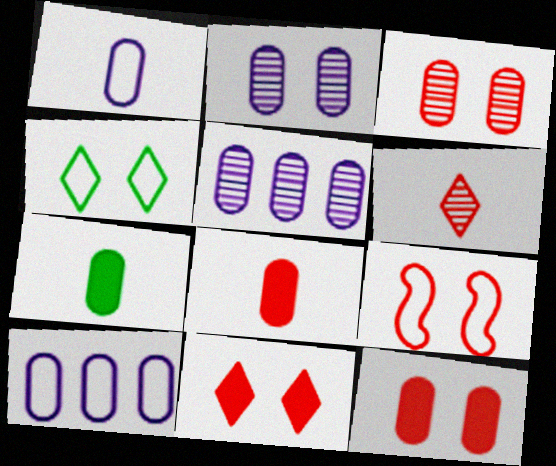[[3, 7, 10], 
[3, 9, 11]]